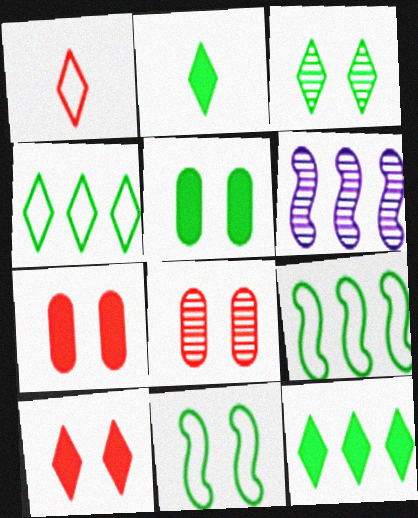[[1, 5, 6], 
[2, 3, 4], 
[3, 5, 11]]